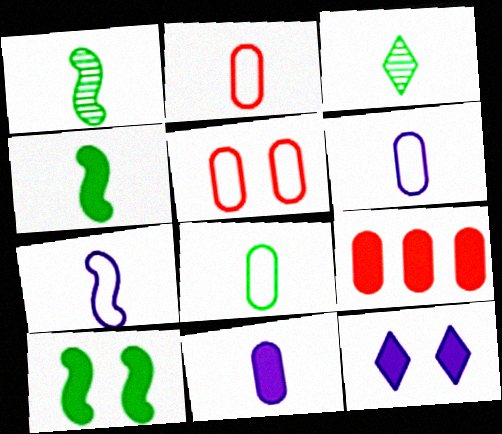[[2, 6, 8], 
[3, 4, 8], 
[4, 9, 12]]